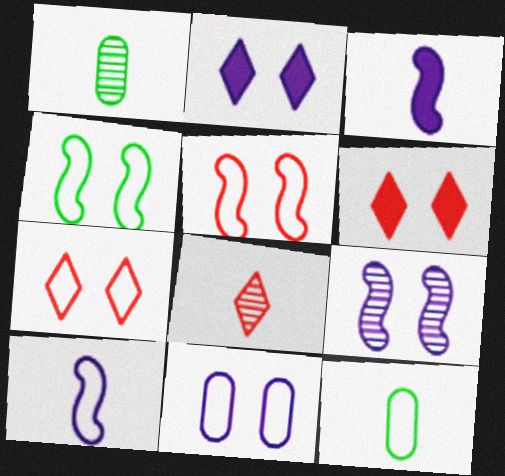[[2, 9, 11], 
[3, 8, 12], 
[4, 7, 11]]